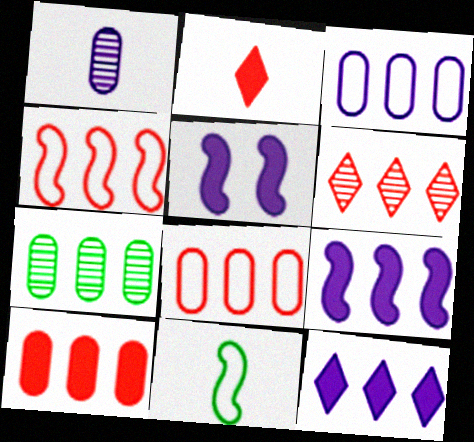[[1, 2, 11], 
[3, 7, 10], 
[4, 6, 10], 
[4, 7, 12]]